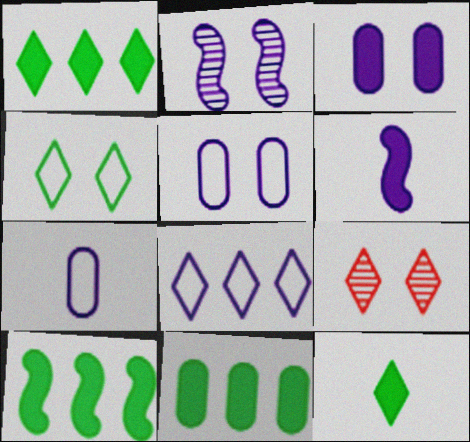[[1, 10, 11], 
[7, 9, 10], 
[8, 9, 12]]